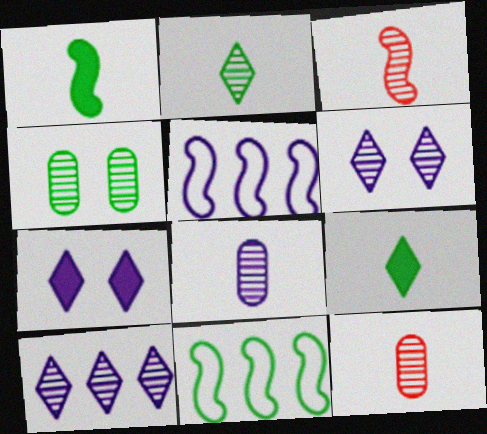[[2, 3, 8], 
[3, 4, 10], 
[4, 9, 11], 
[5, 7, 8], 
[7, 11, 12]]